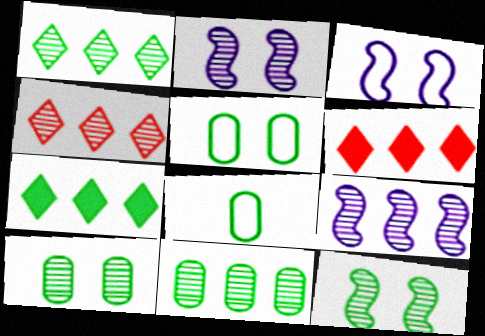[[2, 6, 8], 
[4, 9, 11], 
[7, 8, 12]]